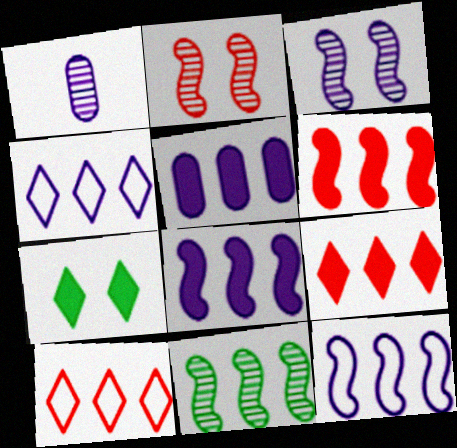[[5, 10, 11], 
[6, 11, 12]]